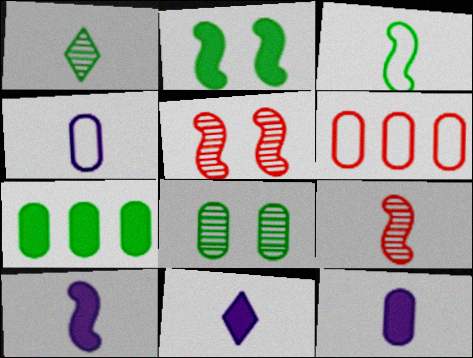[[3, 9, 10], 
[6, 8, 12], 
[10, 11, 12]]